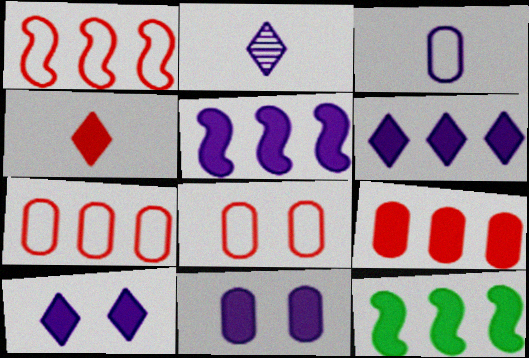[[2, 8, 12], 
[4, 11, 12], 
[6, 9, 12]]